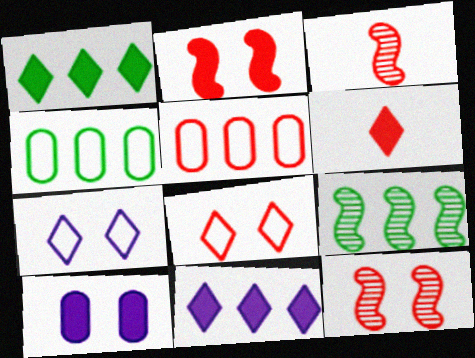[[1, 4, 9], 
[5, 6, 12], 
[5, 9, 11]]